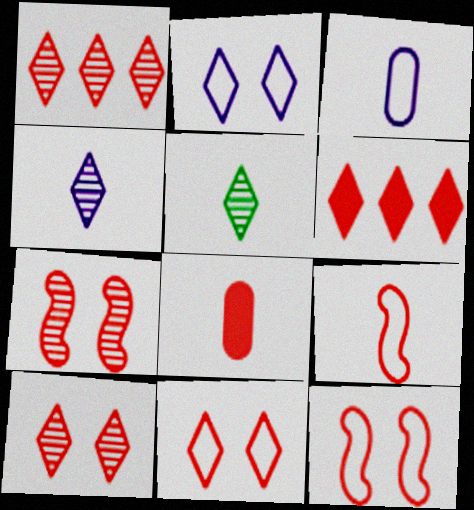[[1, 8, 12], 
[2, 5, 6]]